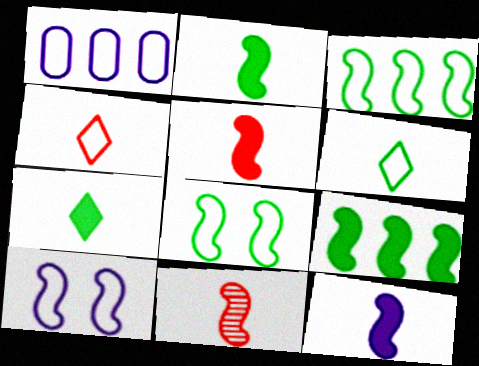[[1, 4, 8], 
[2, 5, 12], 
[9, 10, 11]]